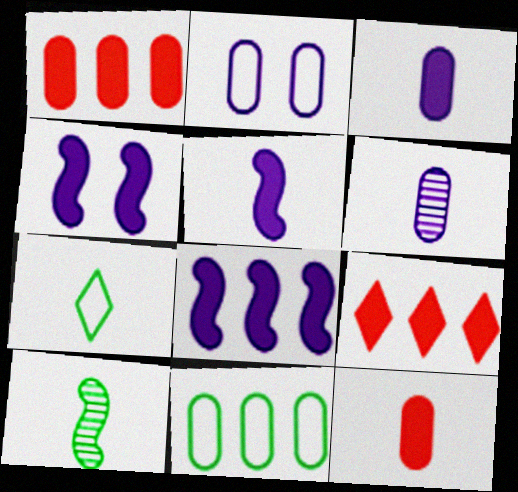[[2, 9, 10], 
[4, 5, 8]]